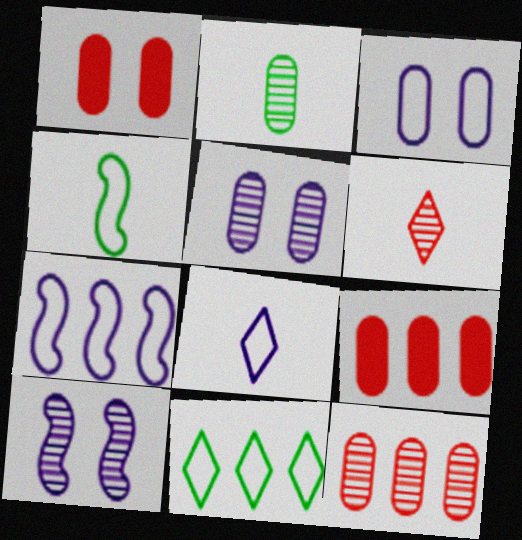[[2, 3, 9], 
[2, 5, 12], 
[3, 7, 8]]